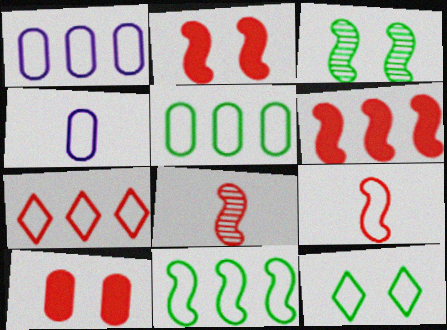[[1, 7, 11], 
[1, 9, 12], 
[7, 8, 10]]